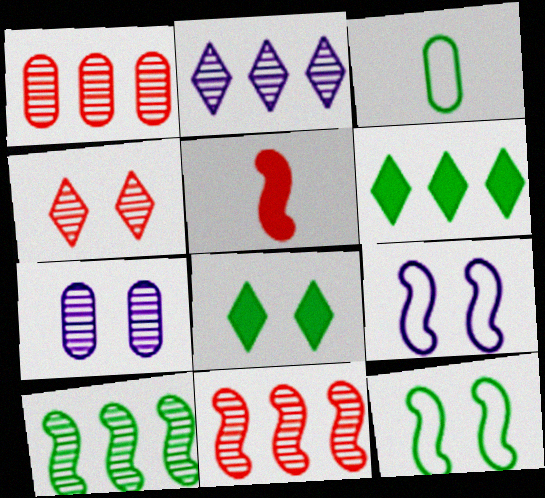[[1, 2, 10], 
[3, 8, 10], 
[5, 9, 10]]